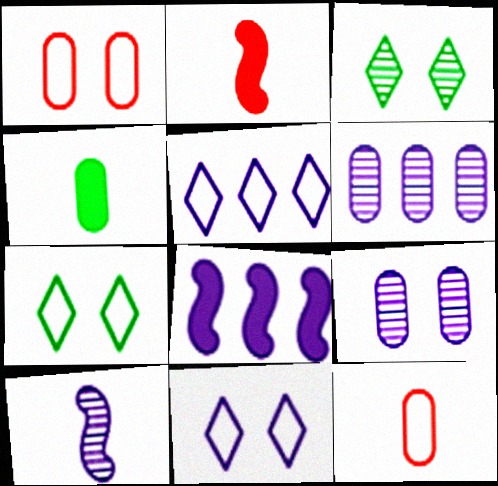[[1, 4, 6], 
[2, 6, 7], 
[3, 8, 12], 
[5, 6, 8]]